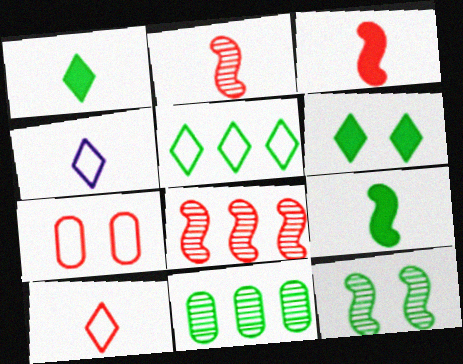[]